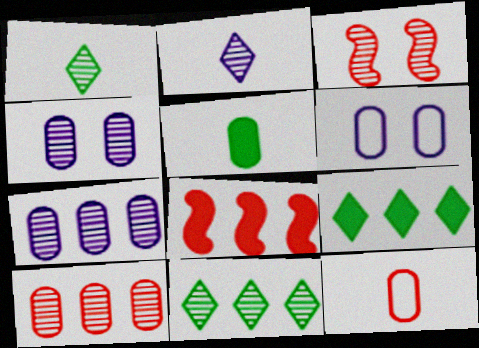[[1, 3, 7], 
[1, 6, 8], 
[5, 6, 10]]